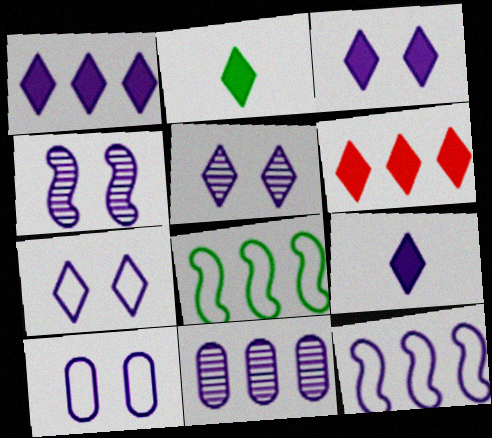[[1, 3, 9], 
[1, 11, 12], 
[2, 3, 6], 
[3, 4, 10], 
[3, 5, 7], 
[6, 8, 11]]